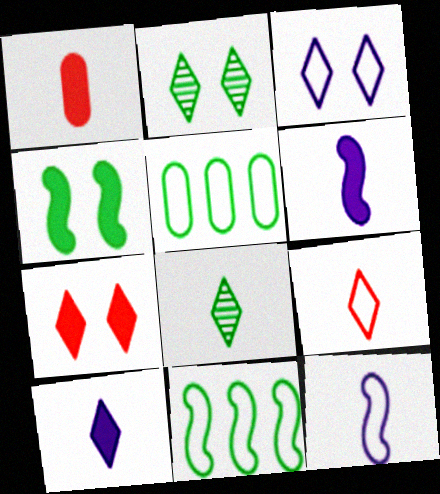[[1, 8, 12], 
[2, 3, 7], 
[4, 5, 8], 
[8, 9, 10]]